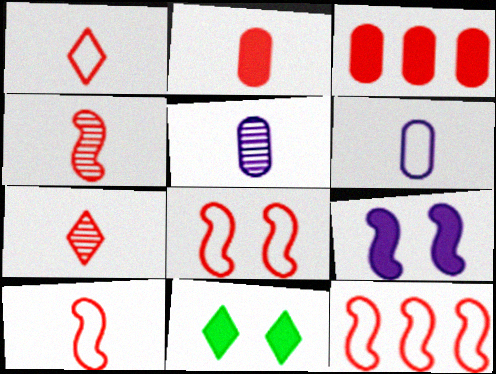[[1, 2, 4], 
[2, 7, 10], 
[3, 7, 8], 
[5, 11, 12], 
[8, 10, 12]]